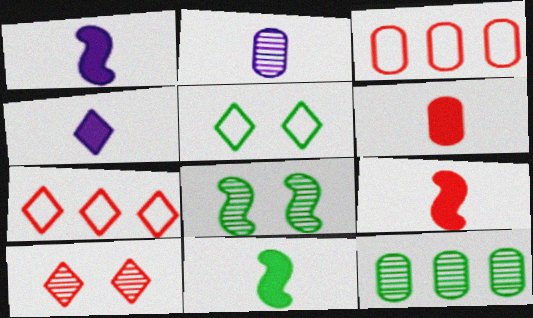[[1, 9, 11], 
[3, 4, 8], 
[3, 9, 10], 
[4, 6, 11], 
[5, 11, 12]]